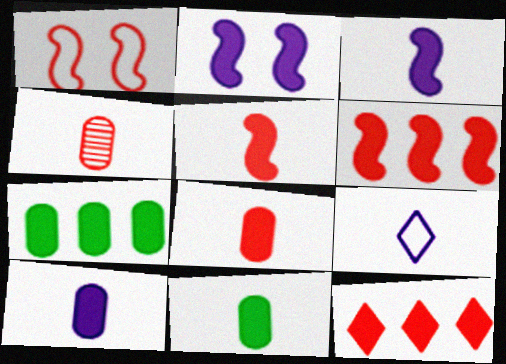[[1, 4, 12], 
[2, 11, 12], 
[8, 10, 11]]